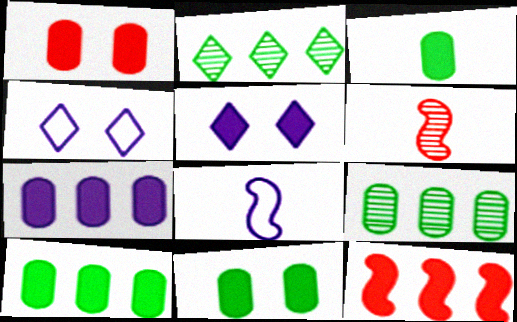[[1, 2, 8], 
[1, 3, 7], 
[3, 5, 12], 
[3, 10, 11], 
[4, 6, 10]]